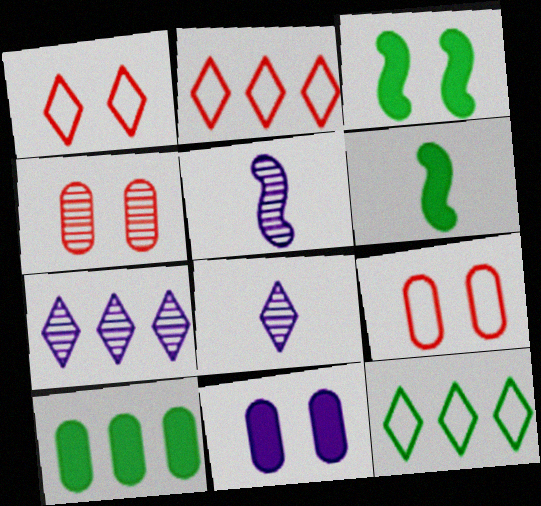[[1, 5, 10], 
[6, 7, 9]]